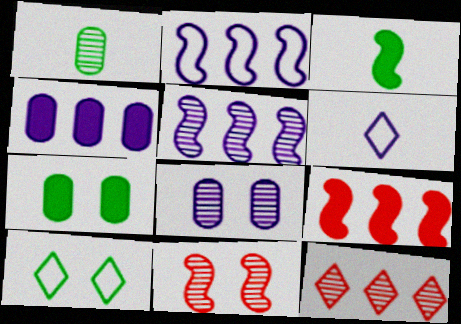[[2, 3, 11]]